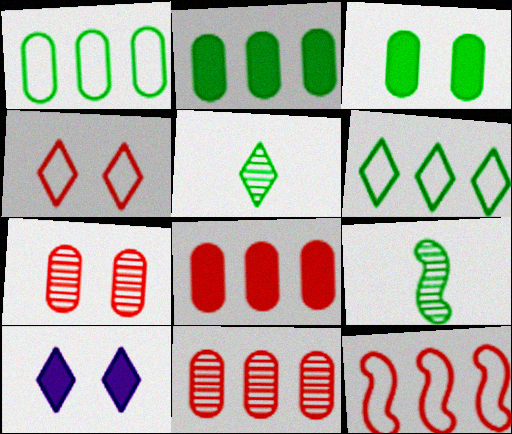[[3, 6, 9]]